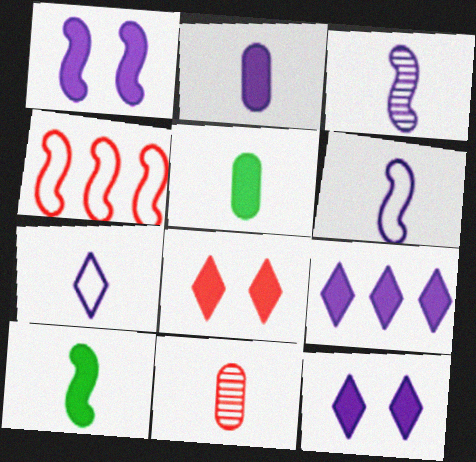[[1, 2, 9], 
[2, 3, 7], 
[4, 8, 11], 
[7, 10, 11]]